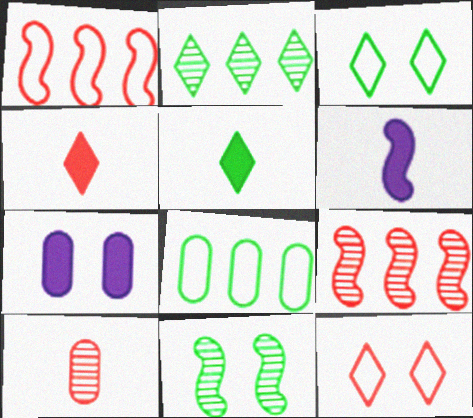[[1, 6, 11], 
[2, 3, 5], 
[5, 8, 11], 
[7, 8, 10], 
[7, 11, 12]]